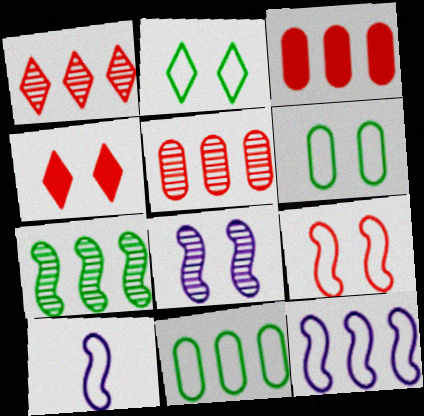[[4, 6, 8]]